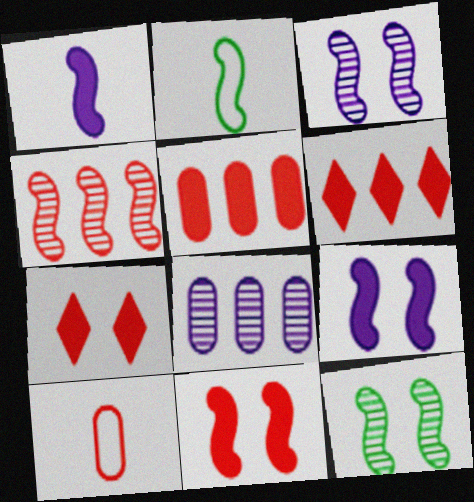[[2, 4, 9], 
[2, 7, 8], 
[4, 7, 10]]